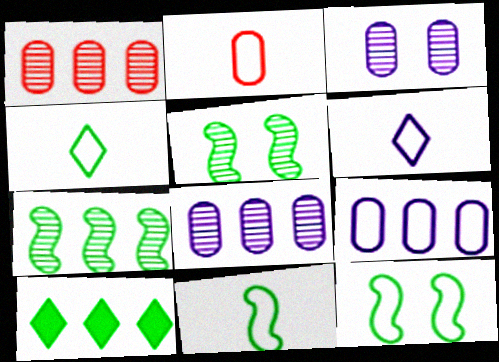[[2, 6, 11]]